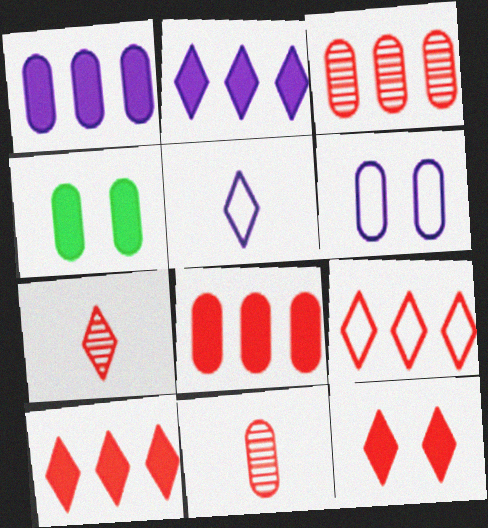[[7, 9, 12]]